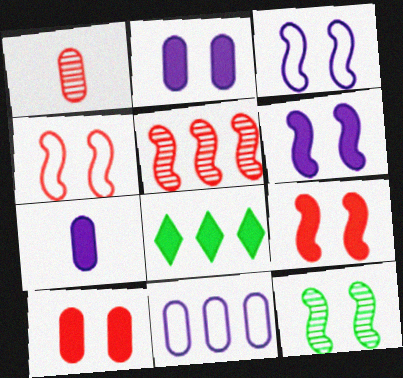[[1, 3, 8], 
[3, 9, 12], 
[4, 6, 12], 
[5, 8, 11], 
[7, 8, 9]]